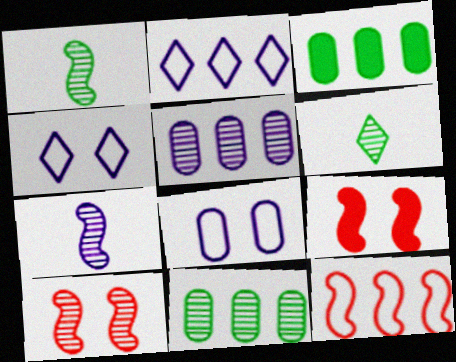[[5, 6, 10]]